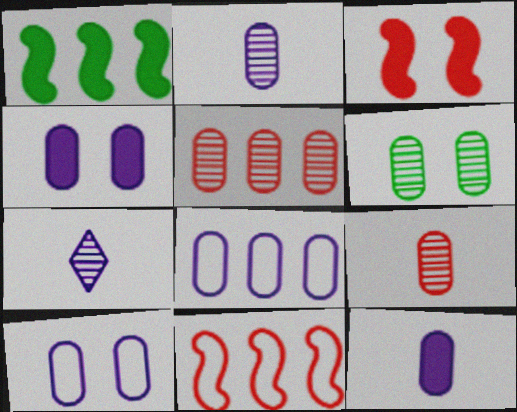[[2, 4, 8], 
[2, 5, 6]]